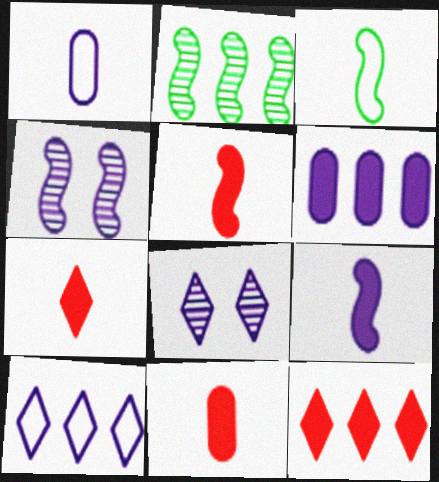[[5, 7, 11]]